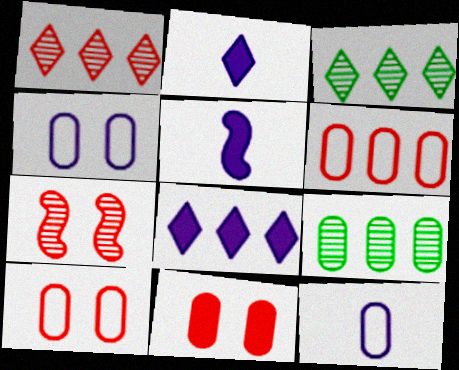[[3, 5, 10], 
[9, 11, 12]]